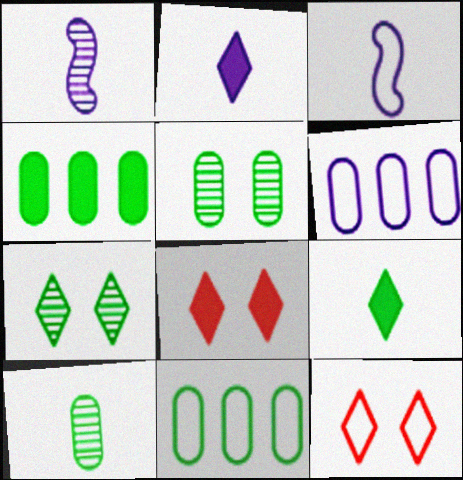[[1, 4, 12], 
[1, 8, 11], 
[3, 11, 12]]